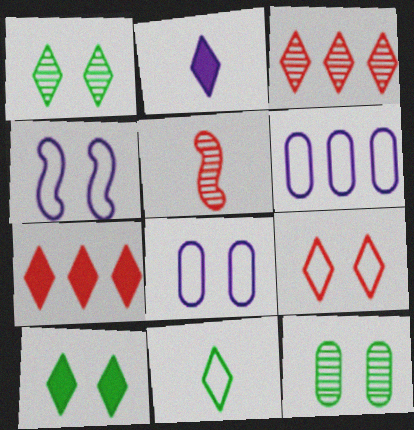[[2, 7, 10], 
[5, 6, 10]]